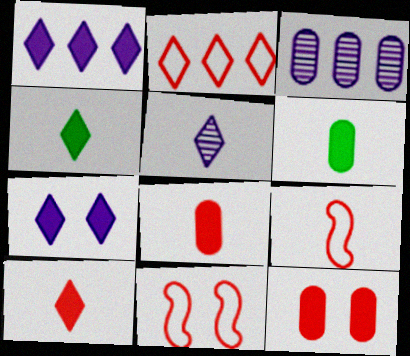[[3, 4, 11], 
[5, 6, 9]]